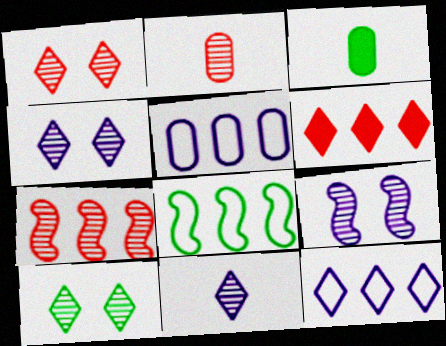[[1, 2, 7], 
[1, 4, 10], 
[3, 8, 10]]